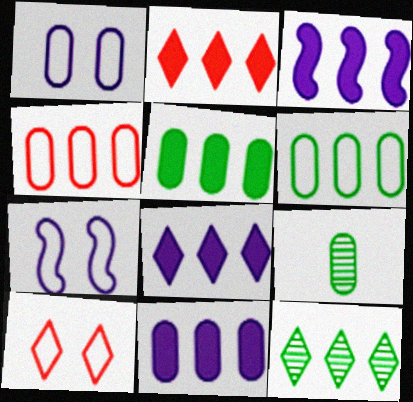[[2, 3, 5], 
[2, 7, 9], 
[3, 4, 12], 
[3, 8, 11], 
[3, 9, 10]]